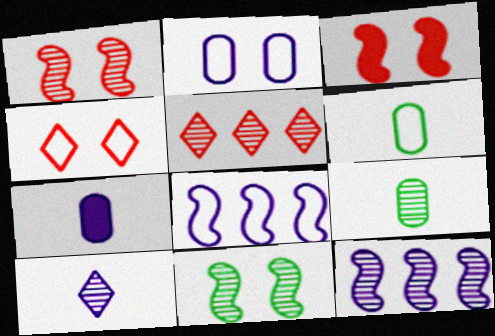[[4, 6, 8]]